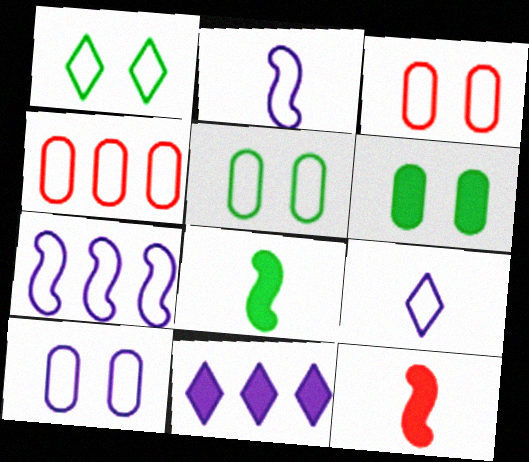[[1, 2, 4], 
[3, 5, 10], 
[6, 11, 12], 
[7, 9, 10]]